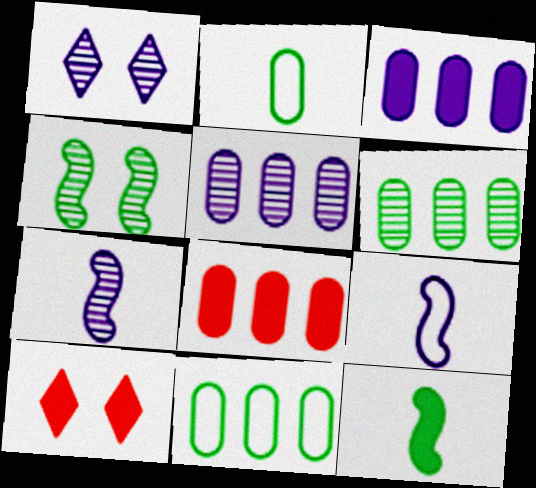[[1, 3, 9], 
[1, 5, 7], 
[3, 10, 12], 
[5, 8, 11], 
[6, 9, 10], 
[7, 10, 11]]